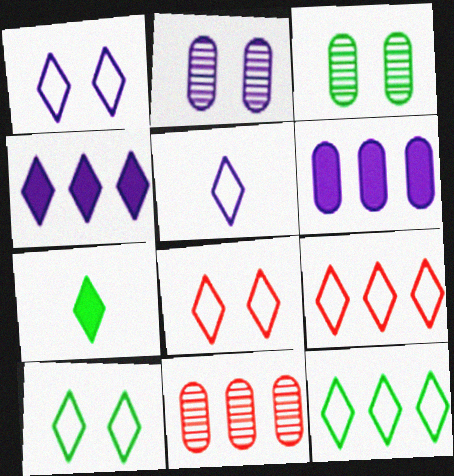[[1, 8, 10], 
[5, 8, 12], 
[5, 9, 10]]